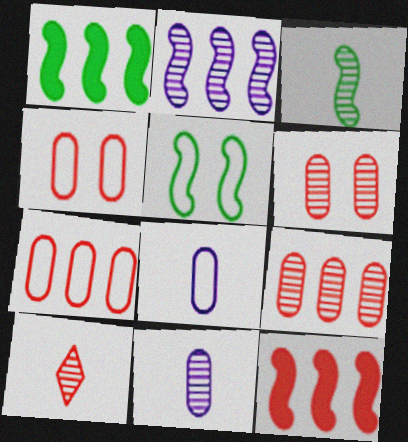[[1, 3, 5], 
[3, 10, 11], 
[4, 10, 12]]